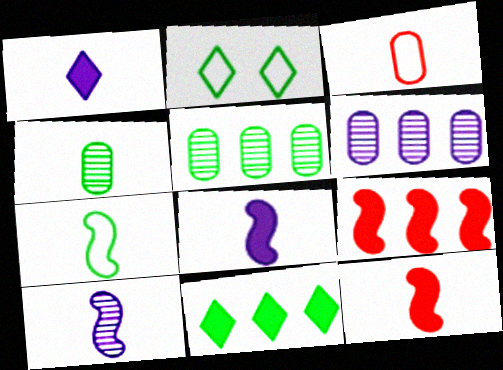[[2, 6, 12], 
[7, 10, 12]]